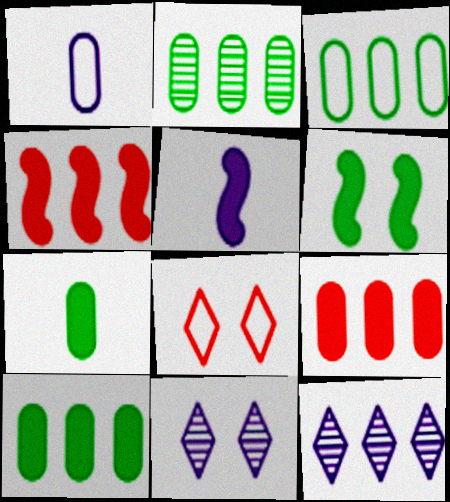[[2, 3, 10], 
[2, 5, 8], 
[3, 4, 12], 
[4, 5, 6]]